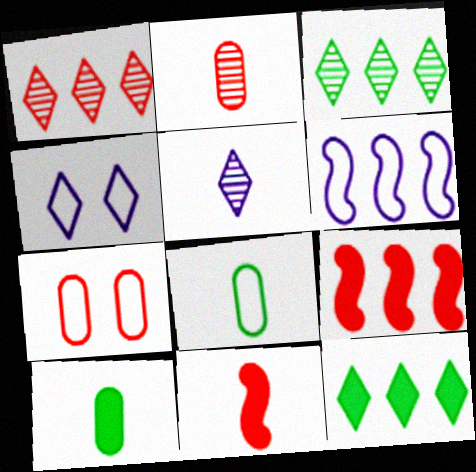[[1, 7, 11], 
[5, 8, 11]]